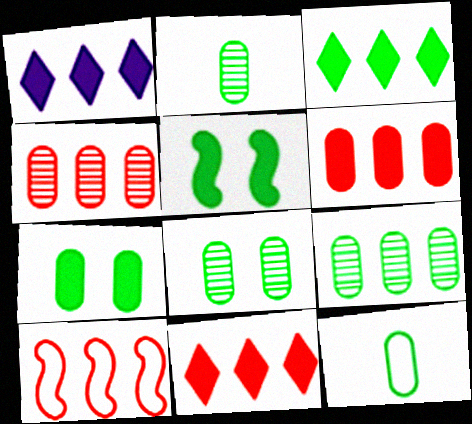[[1, 3, 11], 
[1, 9, 10], 
[2, 8, 9], 
[4, 10, 11], 
[7, 9, 12]]